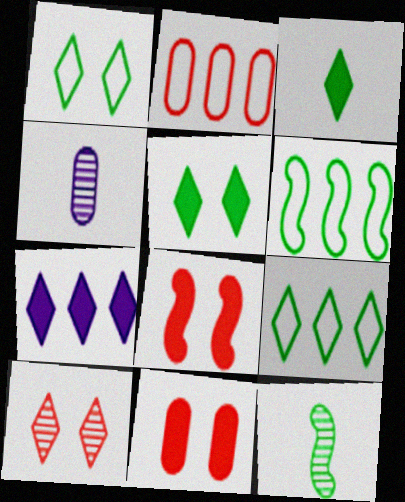[[4, 8, 9]]